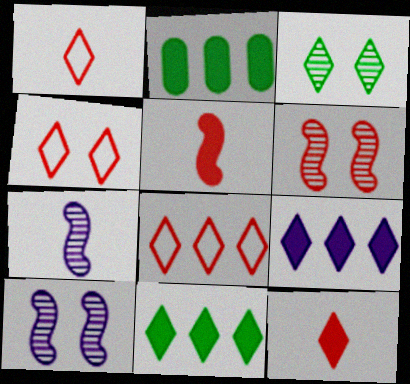[[1, 2, 10], 
[1, 3, 9], 
[1, 4, 8], 
[2, 4, 7]]